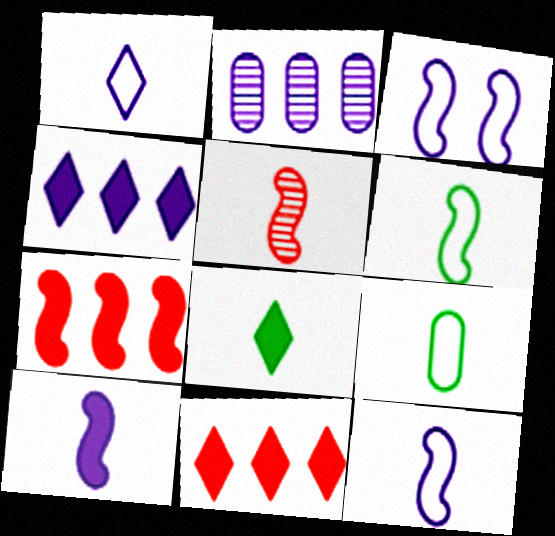[[5, 6, 10]]